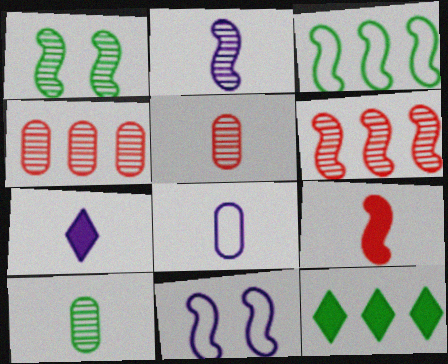[[1, 2, 6], 
[2, 7, 8], 
[5, 11, 12]]